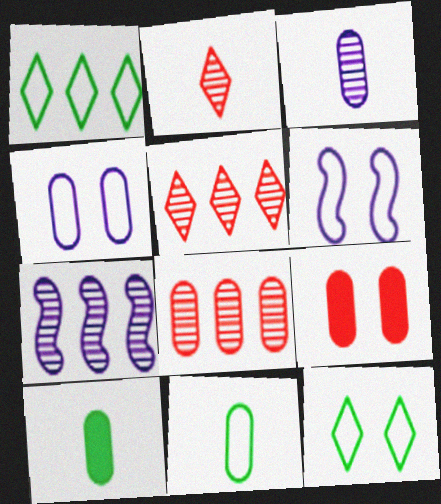[[4, 8, 10], 
[5, 6, 10]]